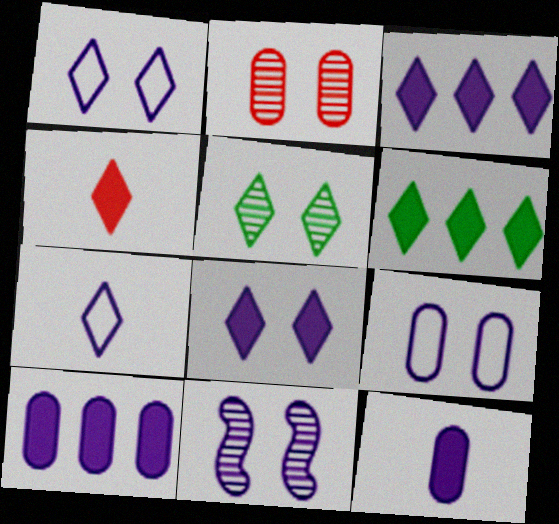[[2, 5, 11], 
[4, 6, 8], 
[7, 10, 11], 
[8, 9, 11]]